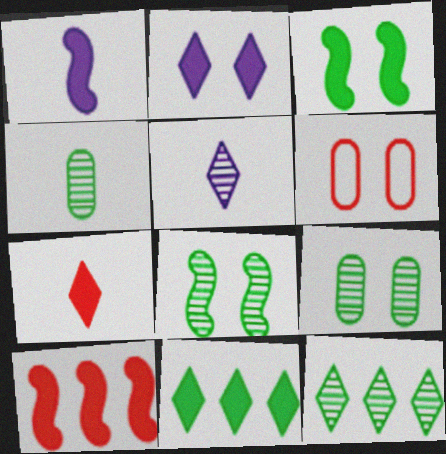[[1, 3, 10], 
[1, 6, 12], 
[2, 6, 8], 
[2, 7, 11], 
[4, 8, 12]]